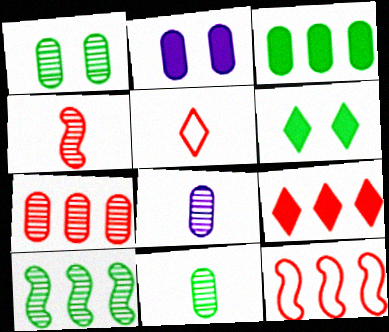[[1, 7, 8], 
[2, 5, 10], 
[6, 8, 12], 
[7, 9, 12]]